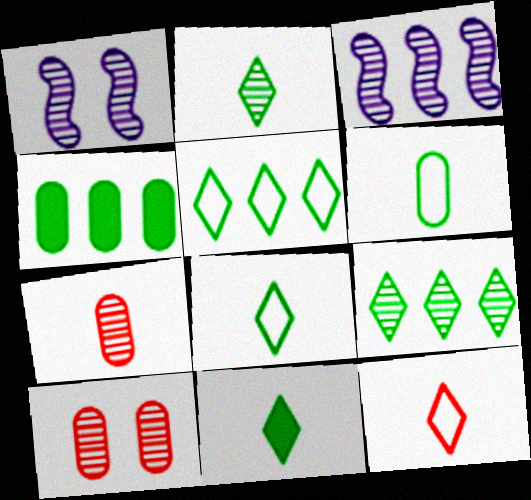[[1, 4, 12], 
[1, 7, 9], 
[2, 3, 10], 
[2, 8, 11]]